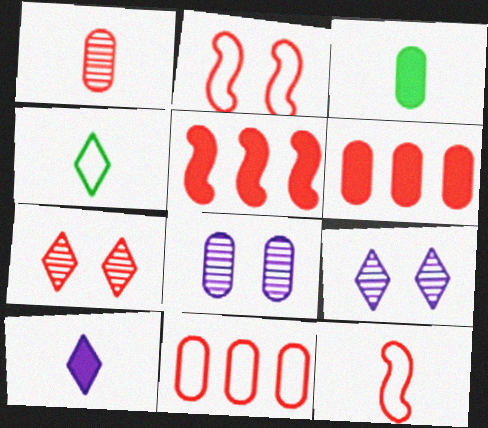[[3, 8, 11], 
[4, 5, 8], 
[6, 7, 12]]